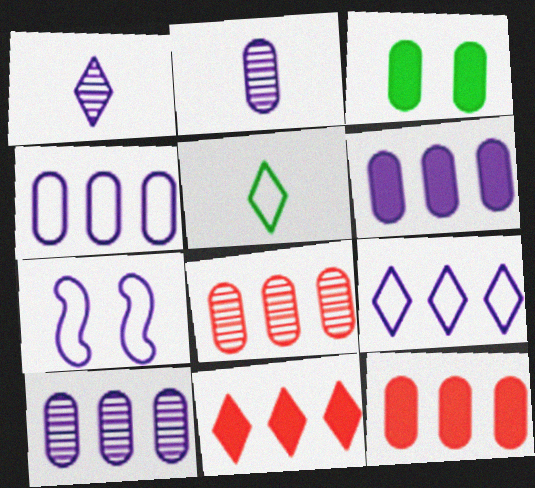[[1, 6, 7], 
[4, 6, 10]]